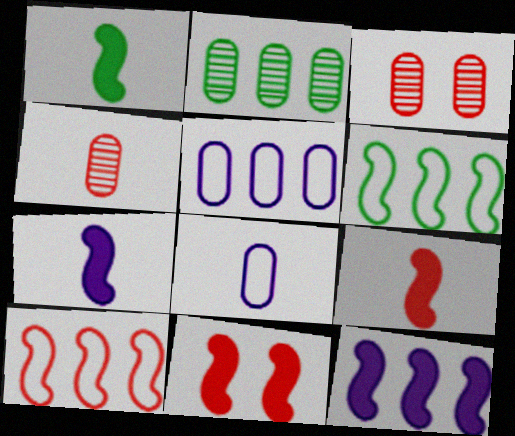[[1, 7, 9], 
[1, 11, 12]]